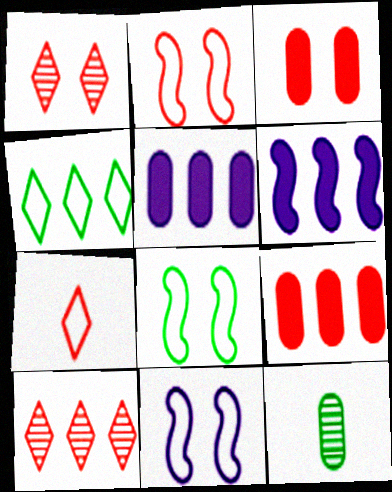[[1, 2, 3], 
[2, 8, 11]]